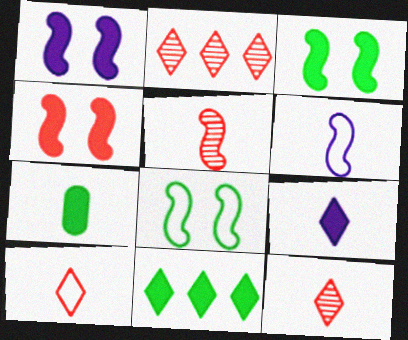[[1, 3, 4], 
[3, 7, 11], 
[6, 7, 12]]